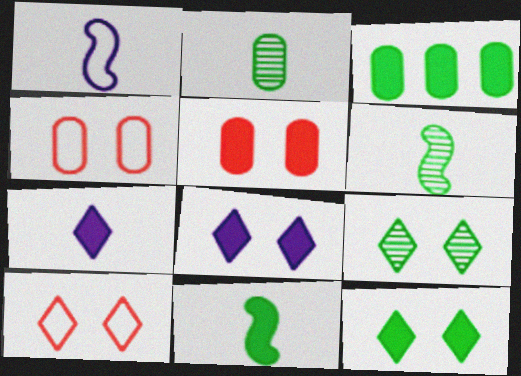[[3, 11, 12], 
[8, 9, 10]]